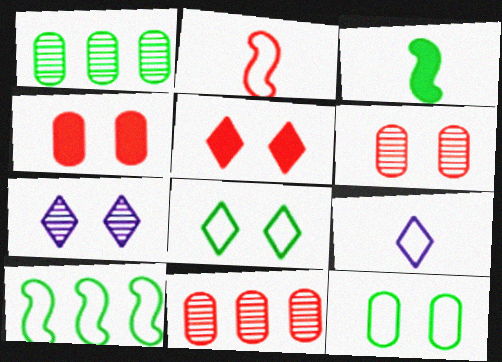[[1, 3, 8], 
[2, 5, 11], 
[5, 7, 8]]